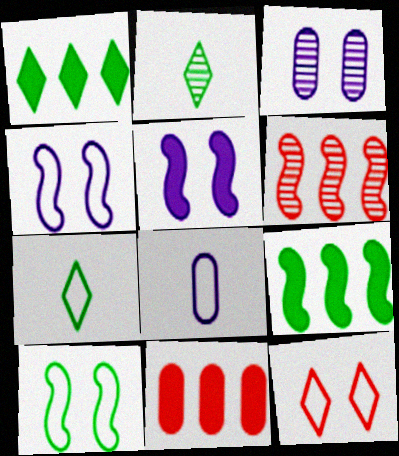[[2, 3, 6], 
[2, 4, 11]]